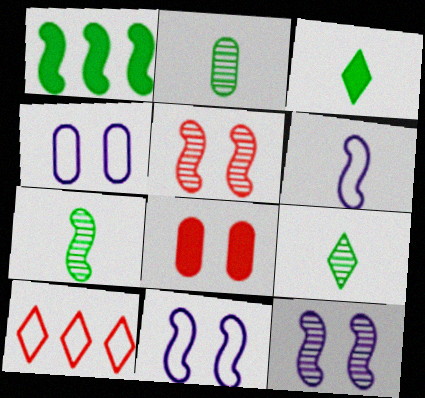[[1, 5, 6], 
[2, 7, 9]]